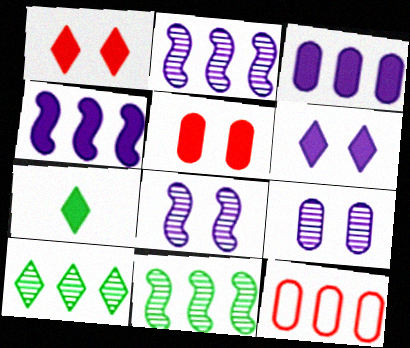[[4, 5, 7], 
[4, 10, 12], 
[7, 8, 12]]